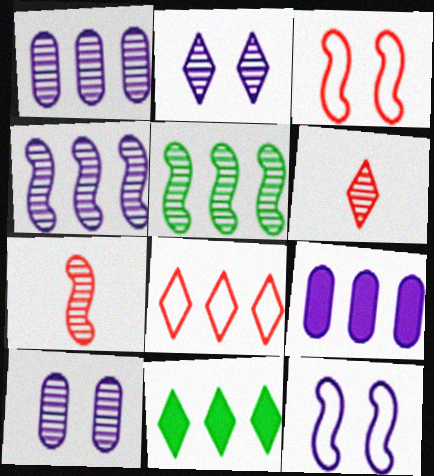[[5, 6, 10], 
[5, 8, 9]]